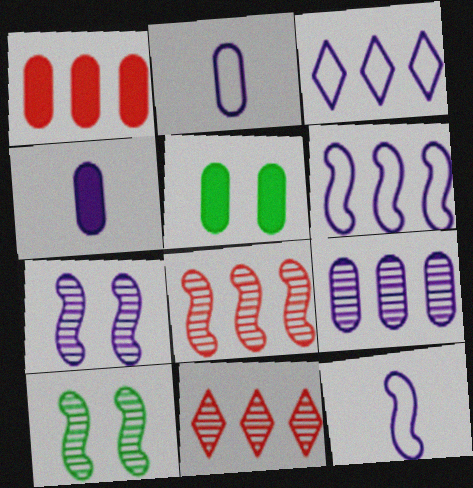[[1, 4, 5], 
[3, 4, 7], 
[5, 11, 12]]